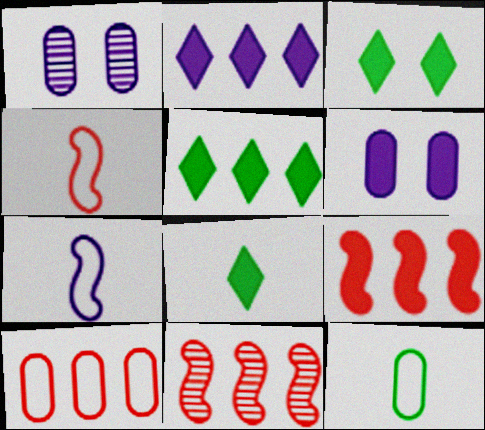[[1, 2, 7], 
[1, 4, 5], 
[3, 5, 8], 
[6, 8, 9]]